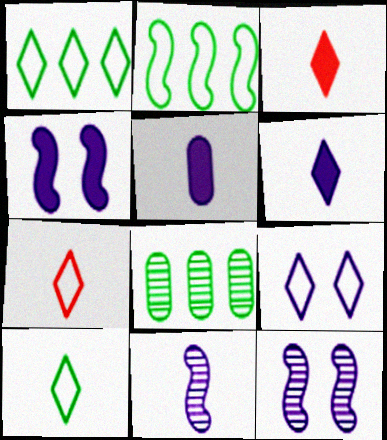[[1, 7, 9], 
[4, 7, 8]]